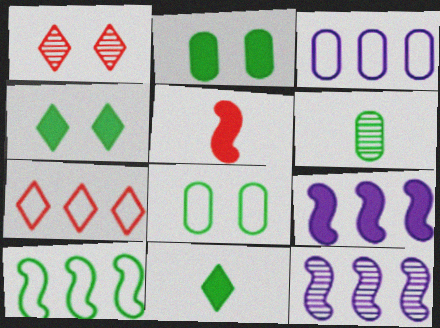[[1, 6, 12], 
[3, 7, 10], 
[4, 6, 10]]